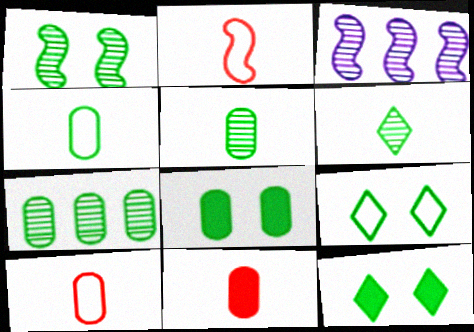[[1, 6, 7], 
[1, 8, 9], 
[3, 9, 11], 
[3, 10, 12], 
[4, 7, 8]]